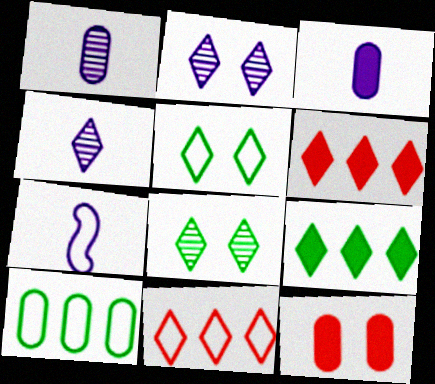[[1, 10, 12], 
[3, 4, 7], 
[4, 5, 6]]